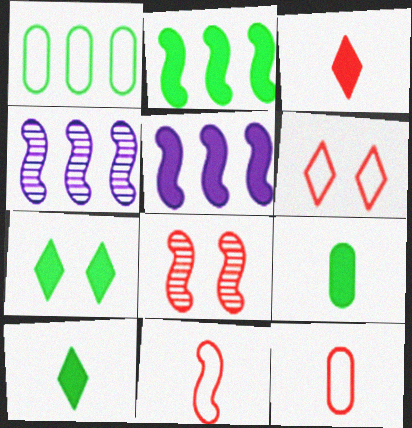[[2, 7, 9], 
[4, 6, 9], 
[4, 7, 12]]